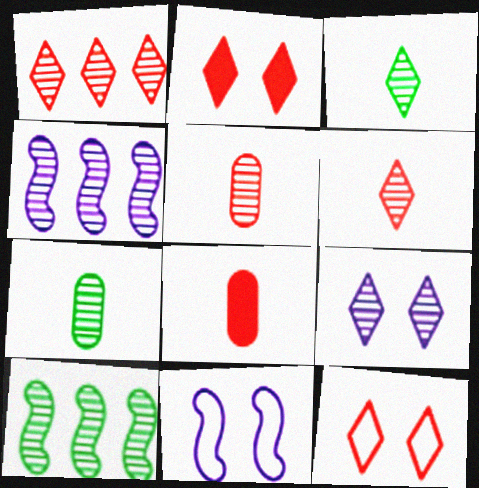[[1, 3, 9], 
[5, 9, 10]]